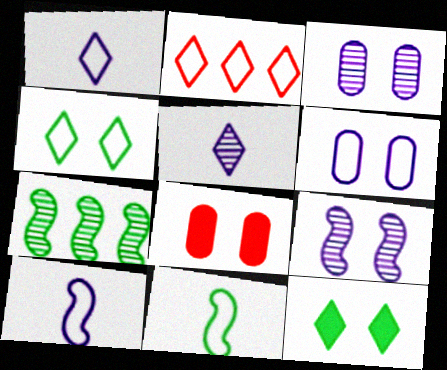[[1, 2, 4], 
[1, 7, 8], 
[2, 5, 12], 
[2, 6, 11], 
[4, 8, 9]]